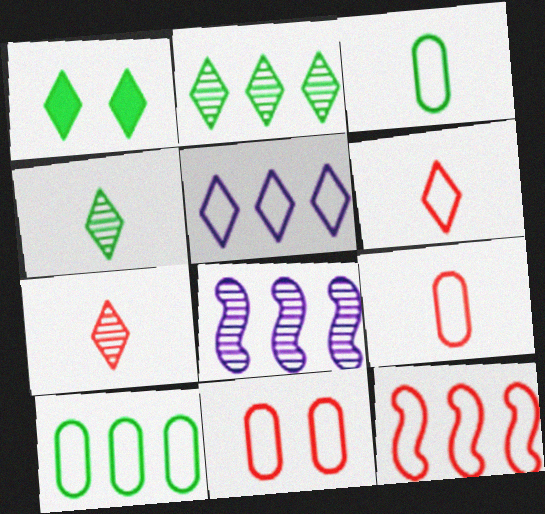[[1, 5, 7], 
[1, 8, 9], 
[5, 10, 12], 
[6, 11, 12]]